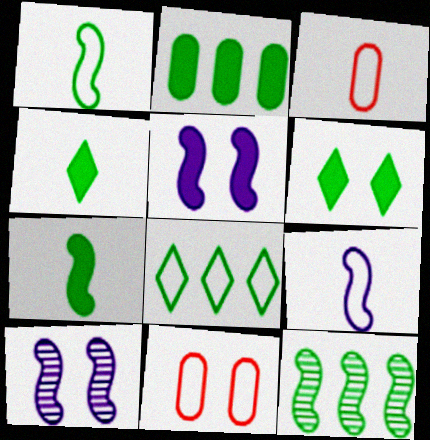[[2, 6, 7], 
[2, 8, 12], 
[6, 10, 11], 
[8, 9, 11]]